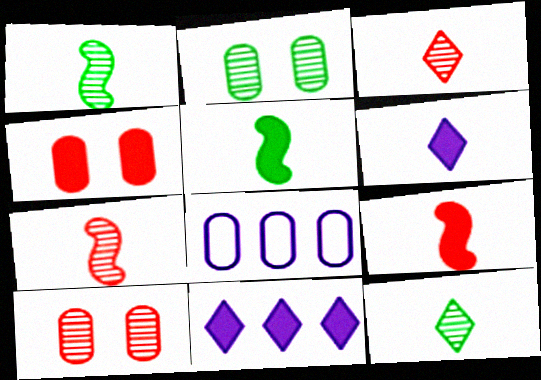[[4, 5, 11]]